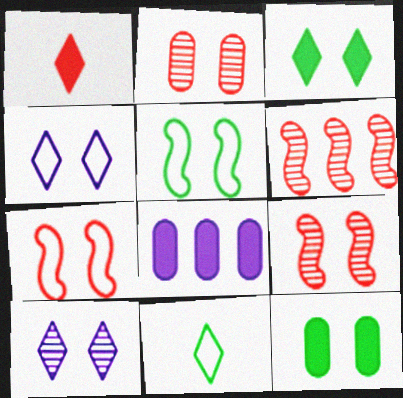[[4, 9, 12], 
[7, 10, 12], 
[8, 9, 11]]